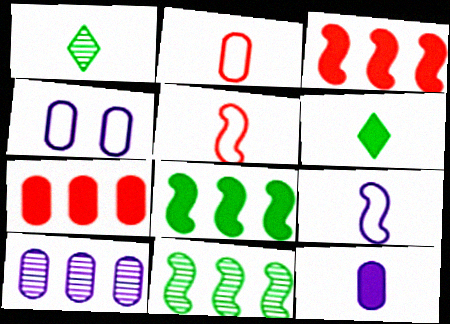[[1, 3, 4], 
[1, 5, 12], 
[4, 10, 12]]